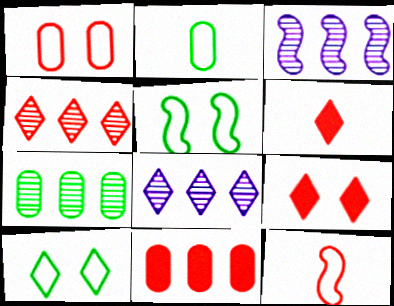[[2, 3, 9], 
[3, 4, 7], 
[6, 8, 10]]